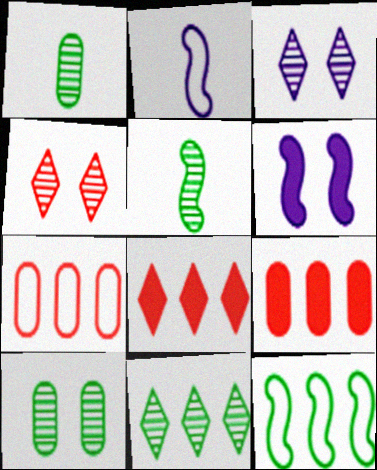[[2, 8, 10], 
[5, 10, 11]]